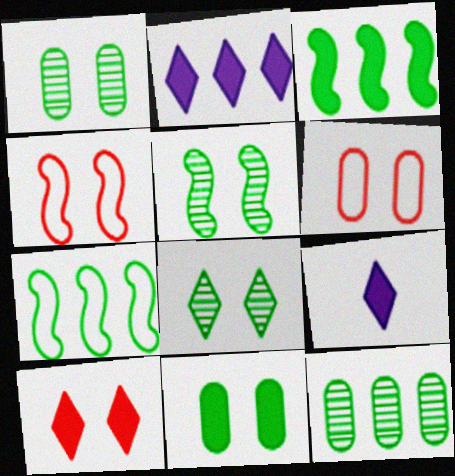[[1, 5, 8], 
[4, 9, 12]]